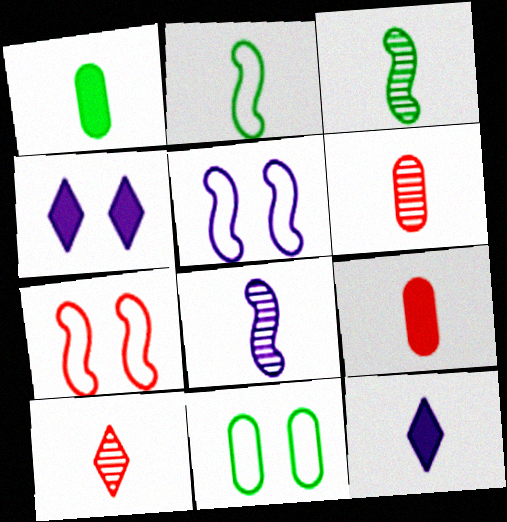[[2, 6, 12]]